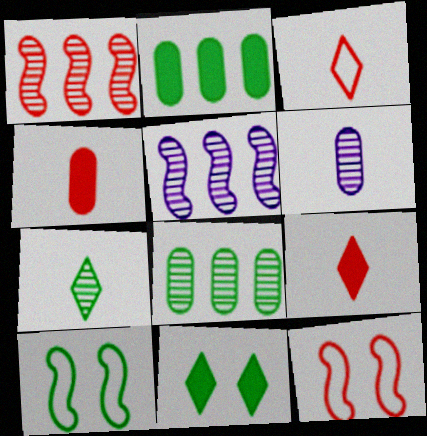[[2, 7, 10]]